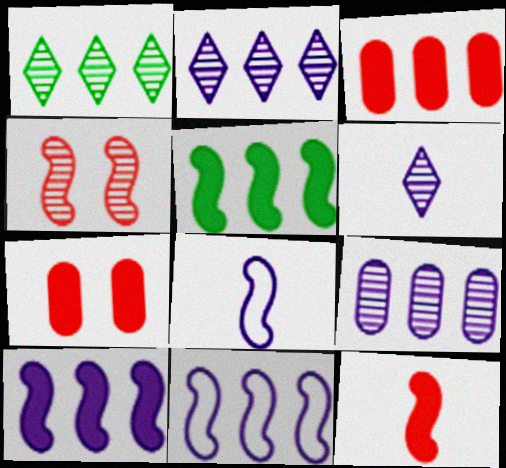[[1, 3, 11], 
[1, 7, 8], 
[4, 5, 8]]